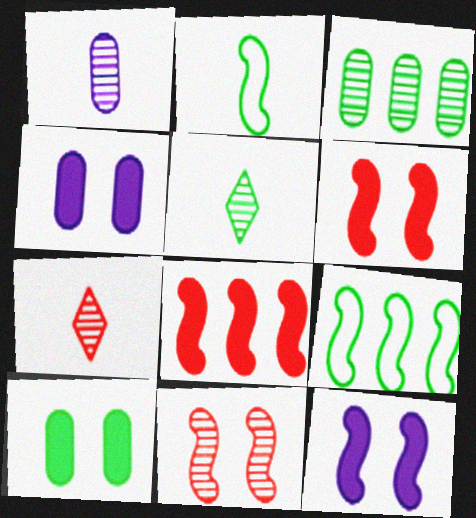[[4, 7, 9], 
[5, 9, 10]]